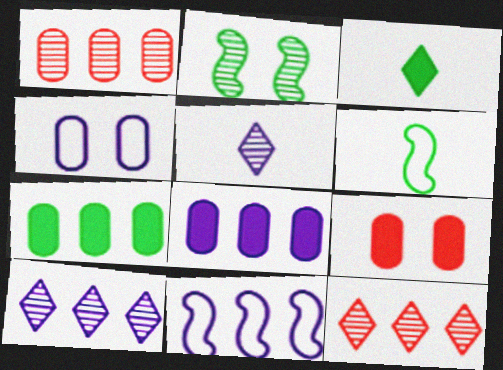[[1, 2, 5], 
[6, 9, 10], 
[7, 11, 12], 
[8, 10, 11]]